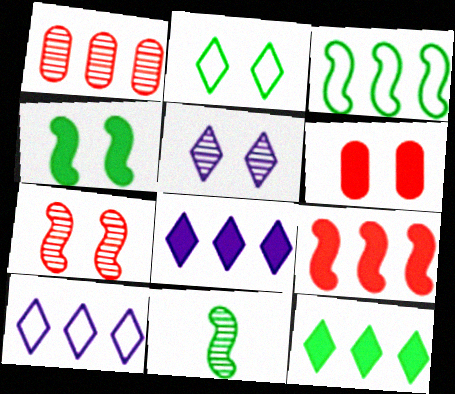[[1, 3, 8], 
[1, 5, 11], 
[3, 4, 11], 
[6, 10, 11]]